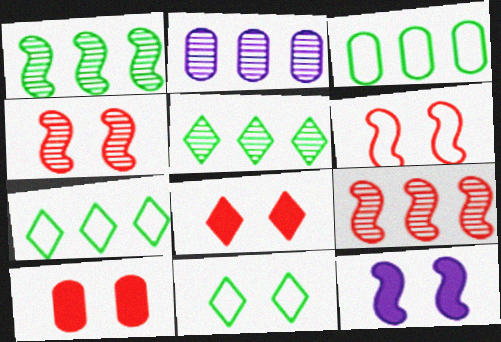[[2, 5, 9]]